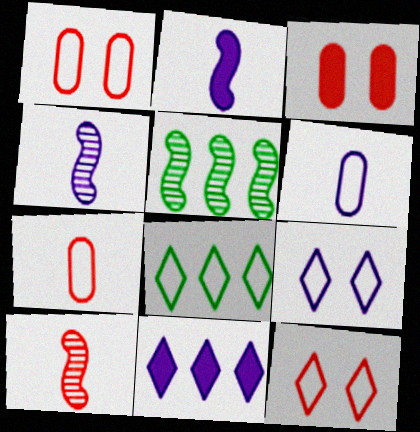[[3, 4, 8]]